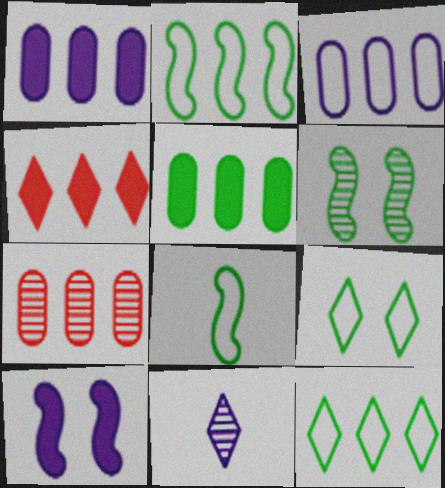[[3, 5, 7], 
[3, 10, 11], 
[4, 9, 11], 
[6, 7, 11]]